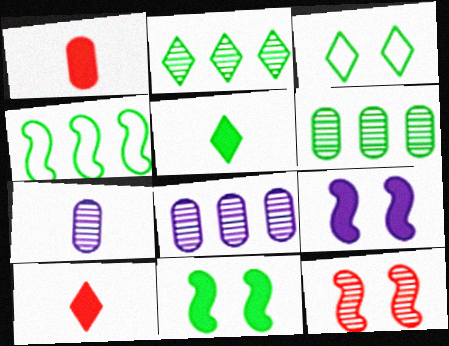[[2, 3, 5], 
[2, 7, 12]]